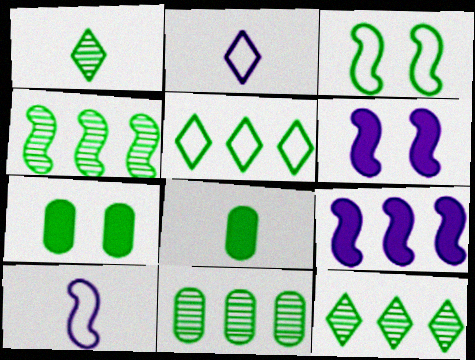[[3, 8, 12], 
[4, 11, 12]]